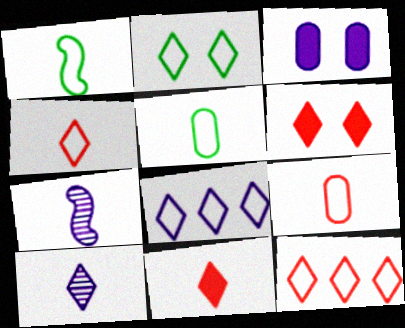[[2, 4, 8], 
[3, 7, 8], 
[5, 7, 11]]